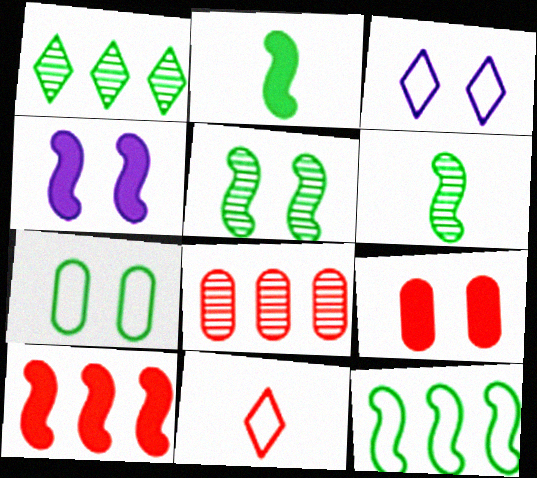[[1, 2, 7], 
[2, 3, 8], 
[2, 4, 10], 
[2, 5, 12], 
[3, 5, 9]]